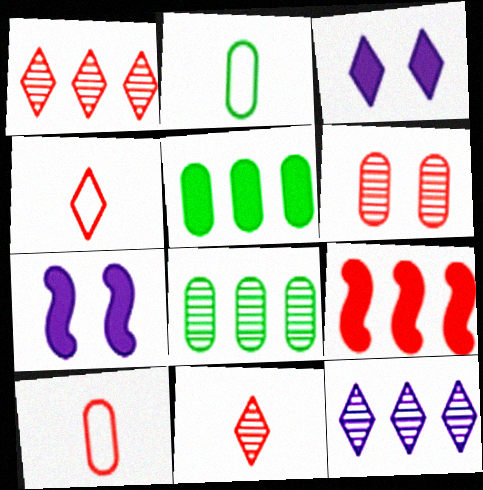[[1, 2, 7], 
[4, 6, 9], 
[4, 7, 8]]